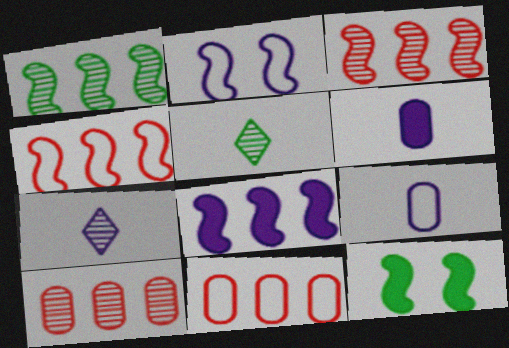[[1, 4, 8], 
[7, 11, 12]]